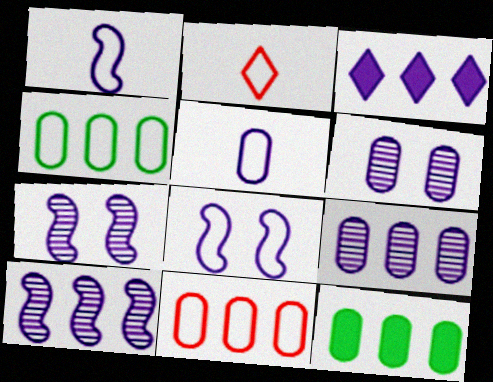[[1, 3, 6], 
[2, 4, 8], 
[2, 7, 12], 
[3, 5, 7], 
[9, 11, 12]]